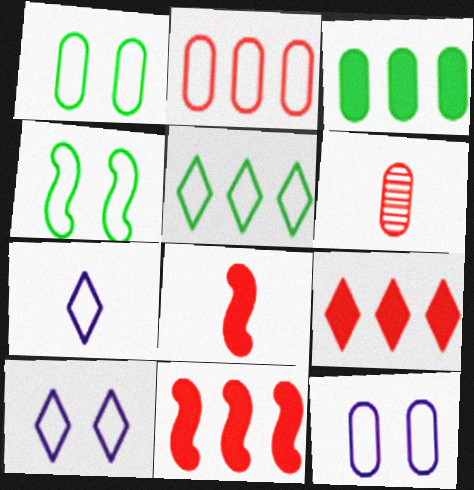[[2, 4, 7], 
[3, 6, 12]]